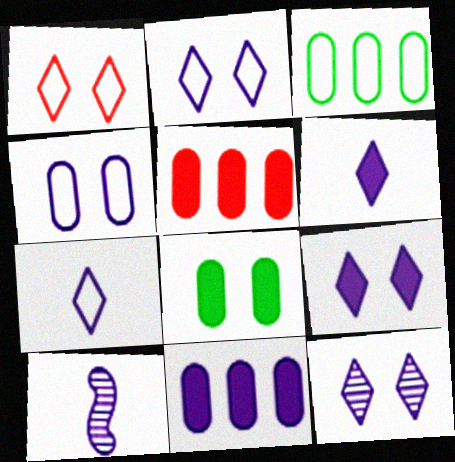[[2, 9, 12], 
[2, 10, 11]]